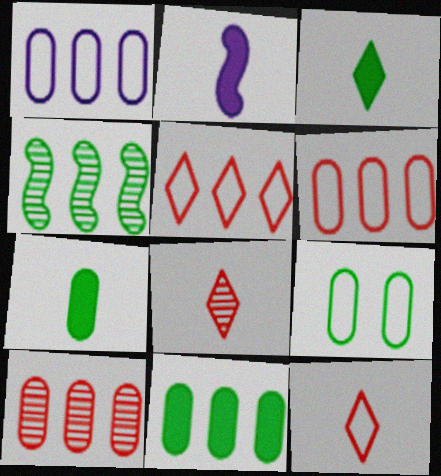[[1, 10, 11], 
[3, 4, 9]]